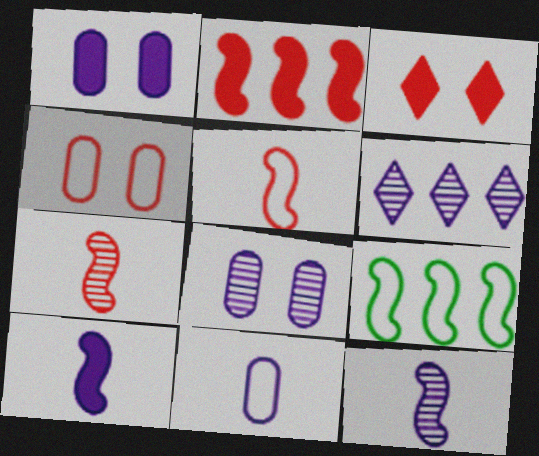[[6, 8, 12]]